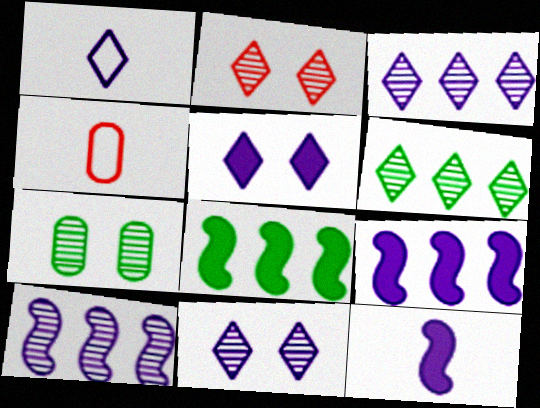[[1, 3, 5], 
[4, 8, 11]]